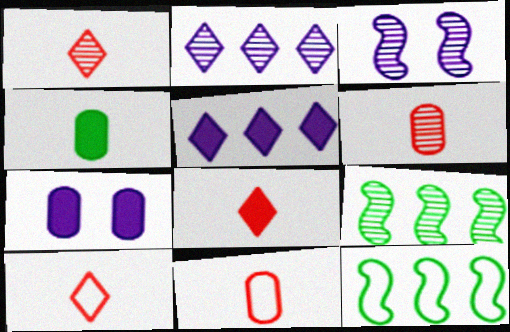[[1, 7, 12], 
[1, 8, 10], 
[7, 9, 10]]